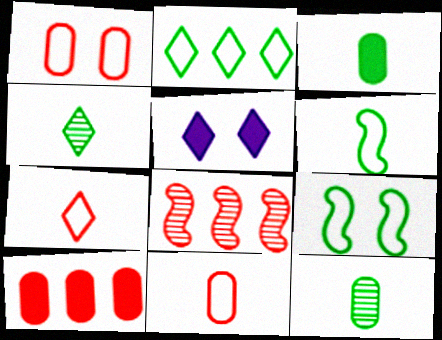[[3, 4, 6]]